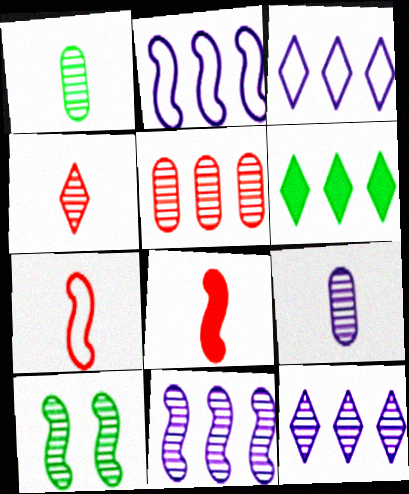[[2, 5, 6], 
[2, 8, 10]]